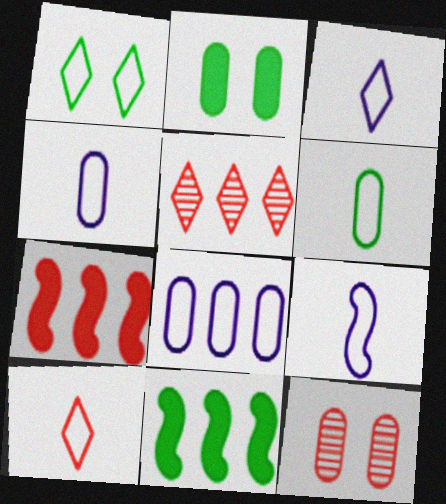[[2, 5, 9], 
[3, 4, 9], 
[3, 11, 12], 
[5, 8, 11], 
[6, 9, 10], 
[7, 10, 12]]